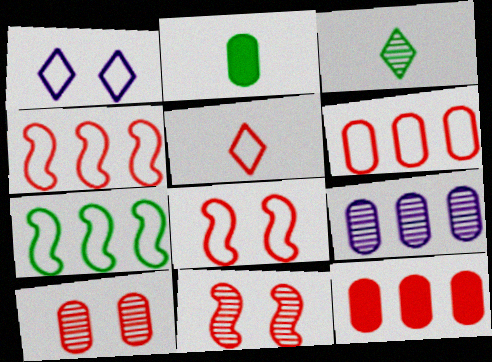[[3, 9, 11], 
[5, 6, 8], 
[5, 11, 12]]